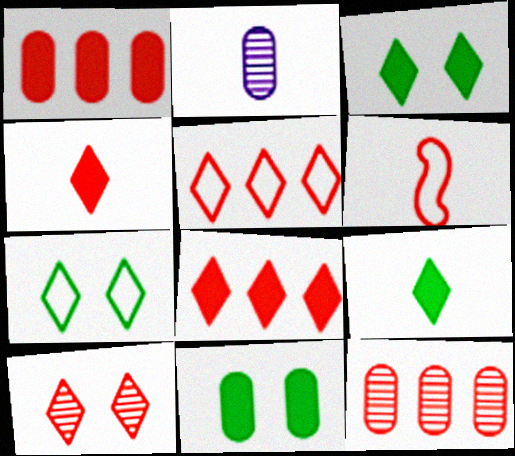[[1, 6, 10], 
[2, 6, 9], 
[4, 5, 10]]